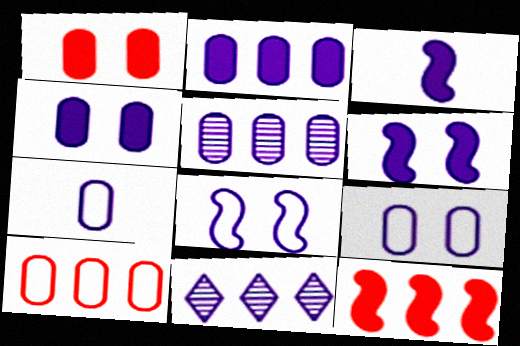[[3, 9, 11], 
[4, 5, 7], 
[6, 7, 11]]